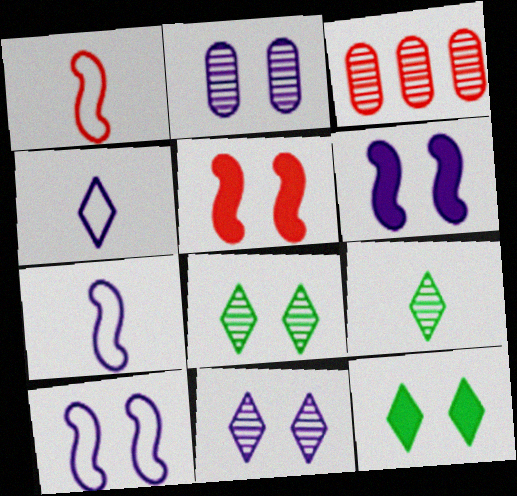[[3, 7, 12]]